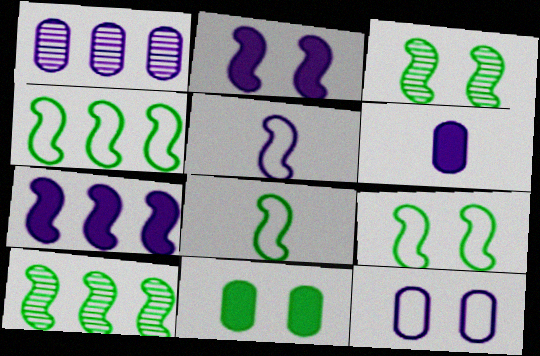[[1, 6, 12], 
[4, 8, 9]]